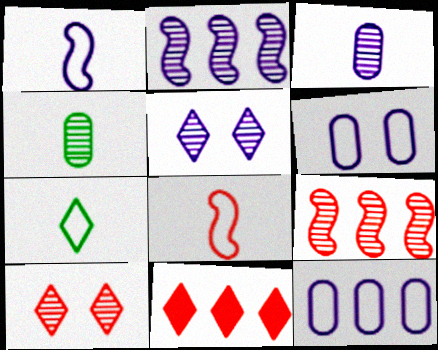[[2, 3, 5], 
[2, 4, 10], 
[4, 5, 9], 
[5, 7, 11]]